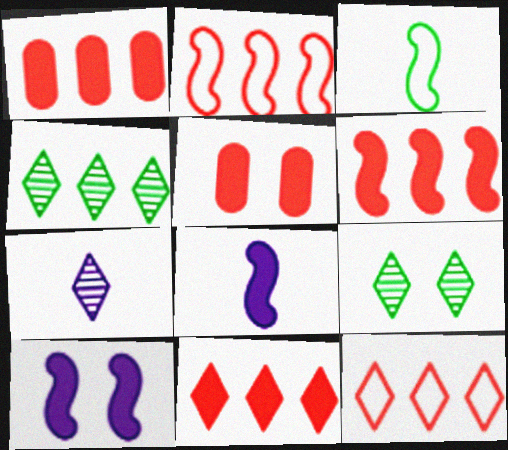[[1, 6, 11]]